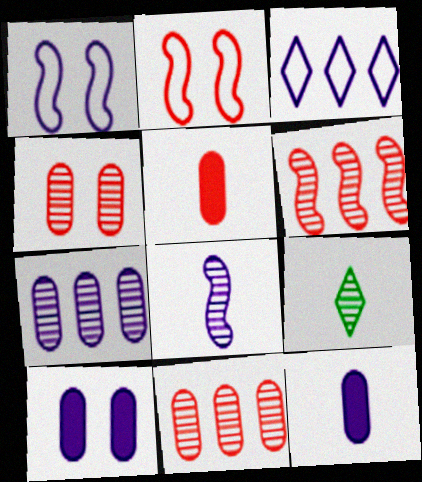[[3, 8, 10]]